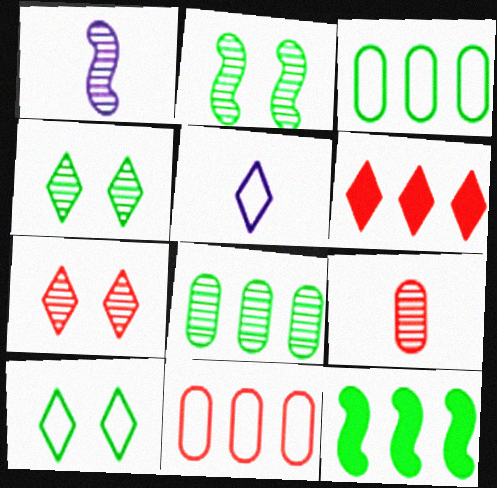[[1, 7, 8], 
[4, 5, 6]]